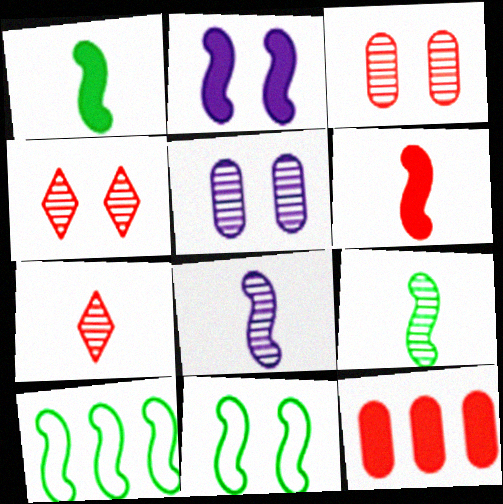[]